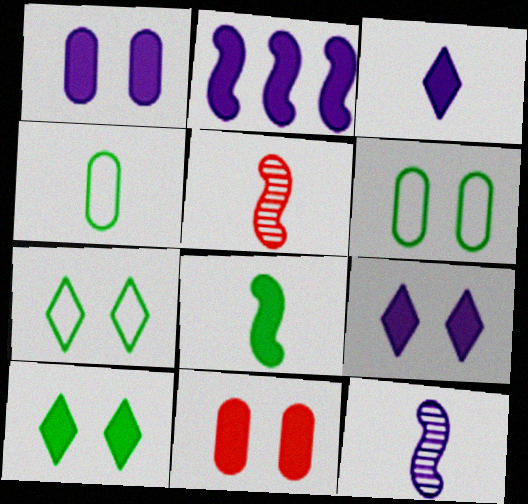[[1, 2, 3], 
[3, 4, 5]]